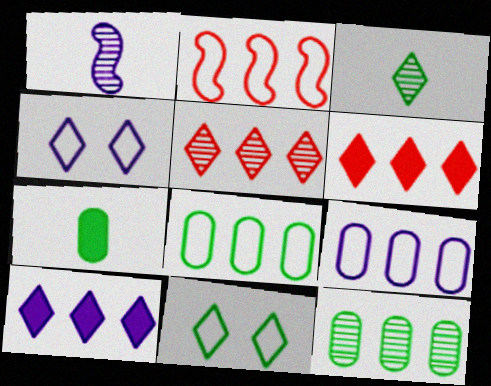[[2, 10, 12], 
[3, 4, 6]]